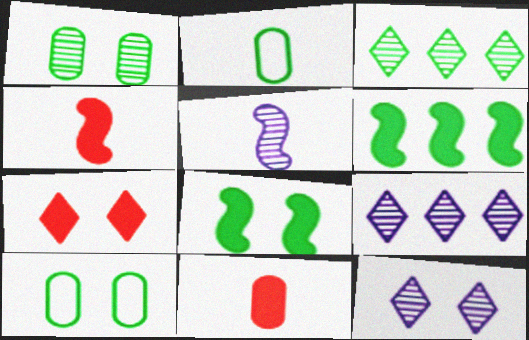[[2, 3, 8], 
[4, 9, 10]]